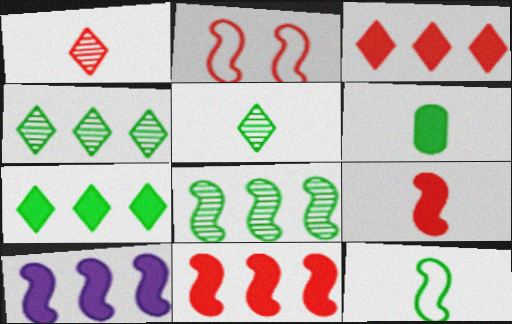[[5, 6, 12]]